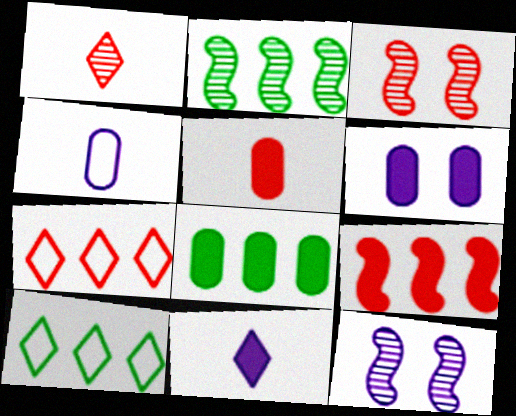[[2, 8, 10], 
[3, 5, 7], 
[5, 6, 8], 
[5, 10, 12]]